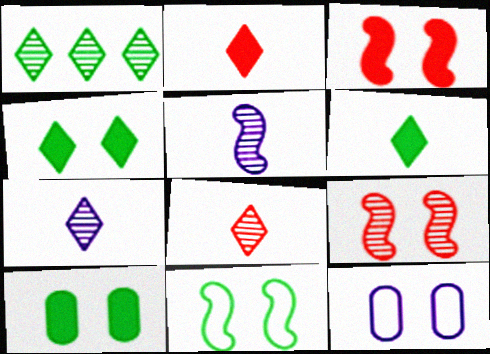[[4, 9, 12]]